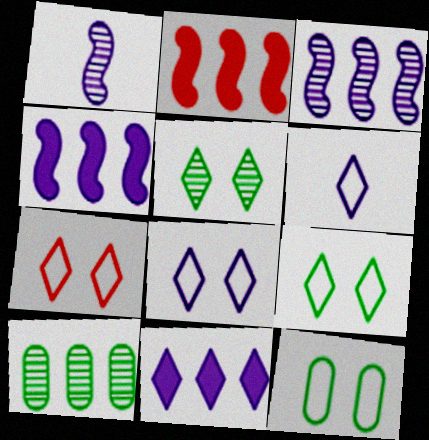[[7, 8, 9]]